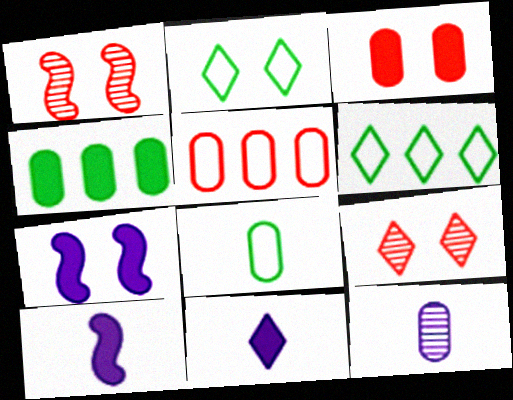[[6, 9, 11]]